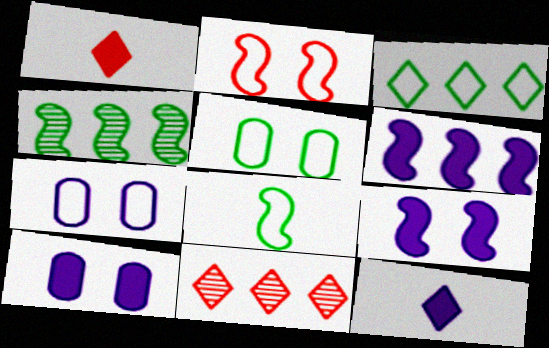[[1, 4, 7], 
[3, 5, 8], 
[6, 10, 12], 
[8, 10, 11]]